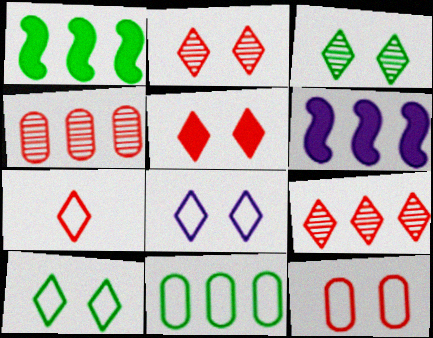[[3, 5, 8], 
[5, 7, 9], 
[6, 9, 11]]